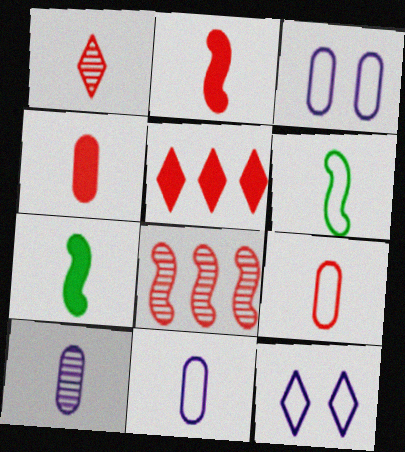[[1, 2, 9], 
[1, 7, 11]]